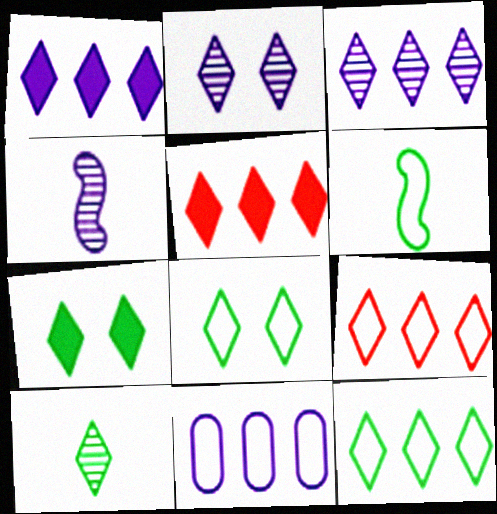[[3, 5, 12], 
[7, 10, 12]]